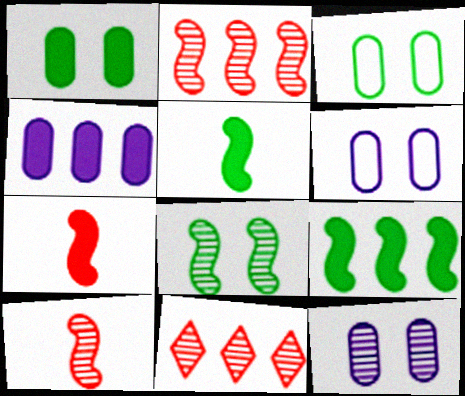[[5, 6, 11]]